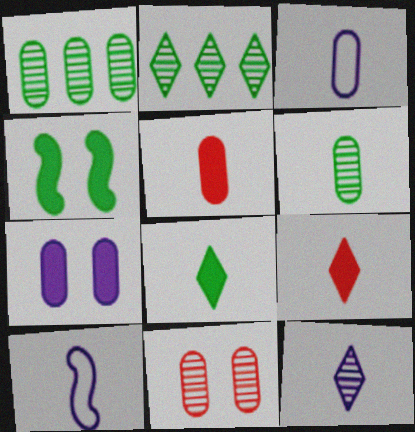[[3, 5, 6], 
[6, 9, 10]]